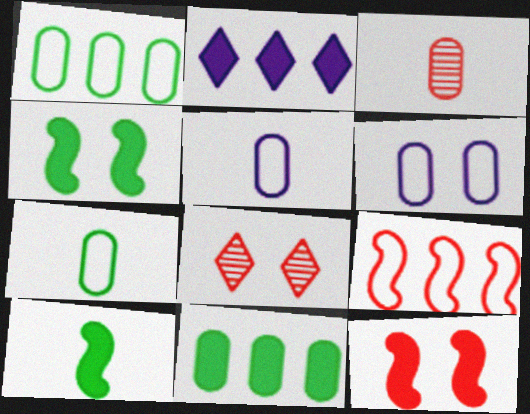[[3, 6, 11], 
[4, 6, 8]]